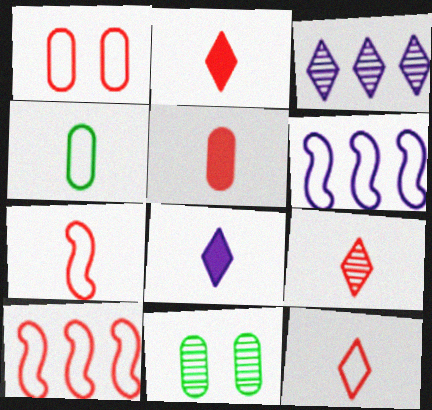[[1, 10, 12], 
[2, 6, 11], 
[2, 9, 12], 
[5, 7, 9], 
[8, 10, 11]]